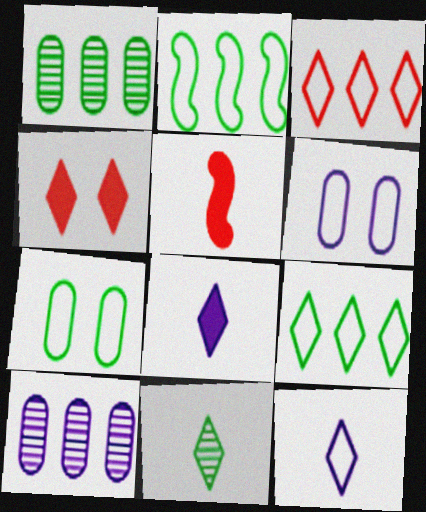[]